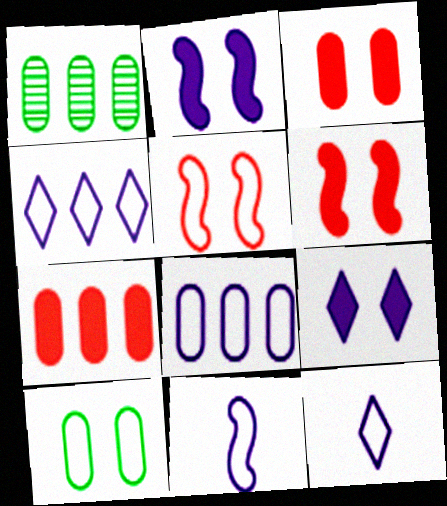[[1, 6, 12], 
[1, 7, 8]]